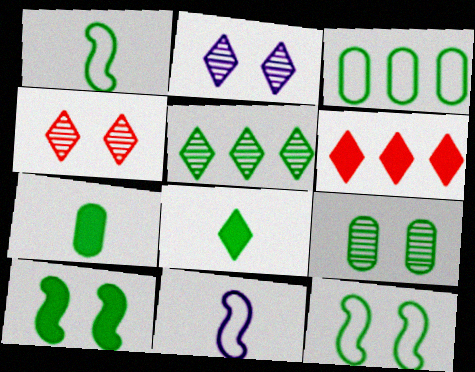[[3, 7, 9], 
[5, 7, 12], 
[6, 9, 11]]